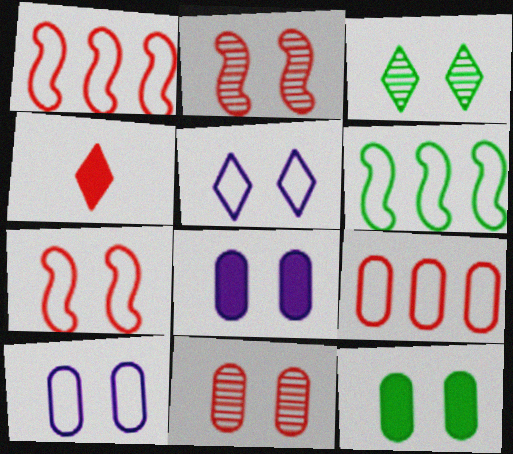[[1, 4, 11], 
[2, 4, 9], 
[2, 5, 12], 
[3, 7, 8], 
[10, 11, 12]]